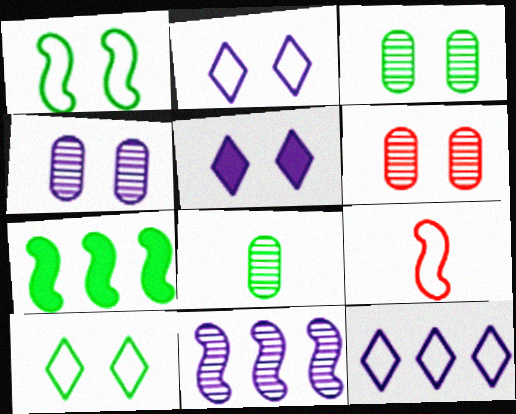[[1, 5, 6], 
[3, 4, 6], 
[7, 8, 10]]